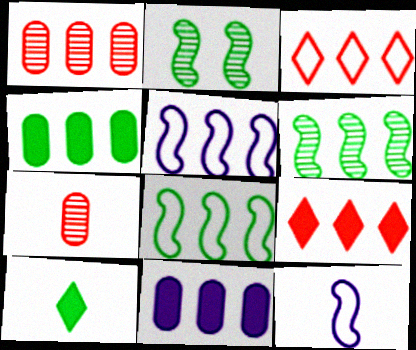[[3, 6, 11], 
[7, 10, 12]]